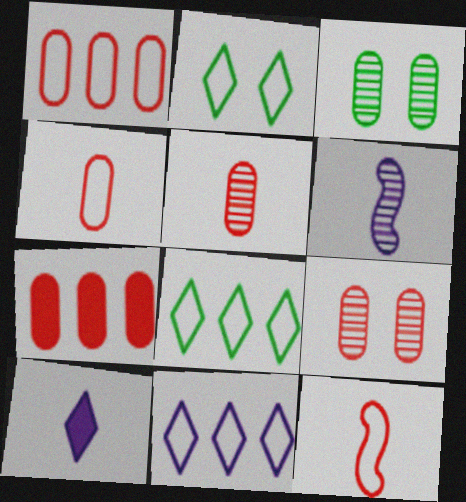[[2, 6, 7], 
[4, 7, 9]]